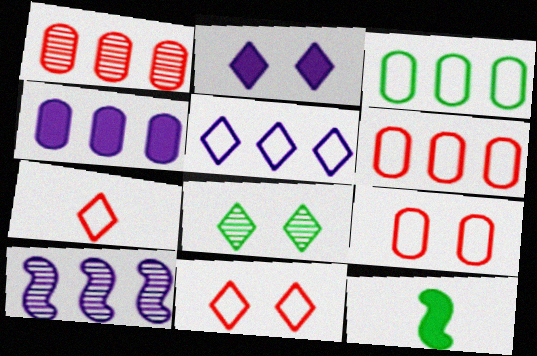[[1, 3, 4], 
[2, 8, 11], 
[3, 8, 12], 
[4, 5, 10]]